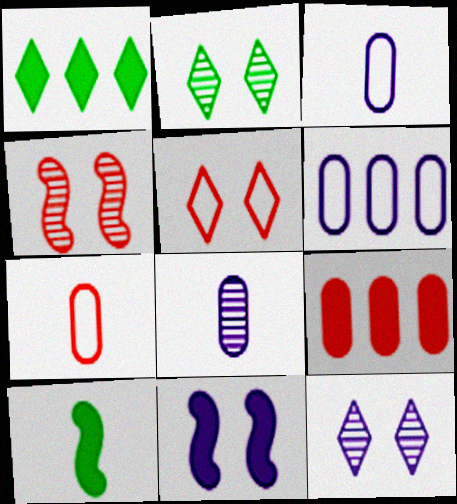[[1, 3, 4]]